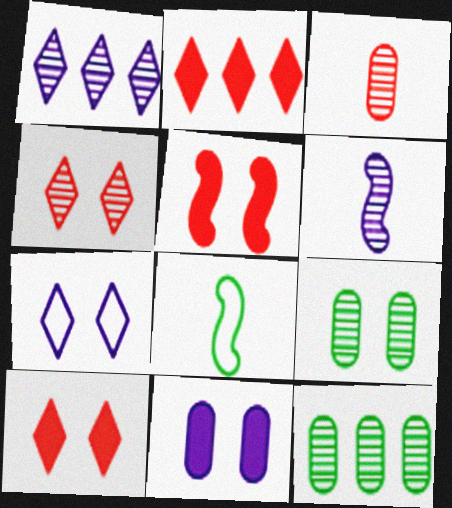[[4, 6, 12], 
[5, 7, 9]]